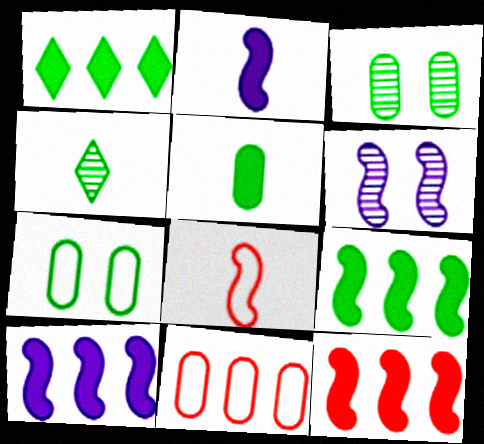[[4, 7, 9], 
[6, 8, 9], 
[9, 10, 12]]